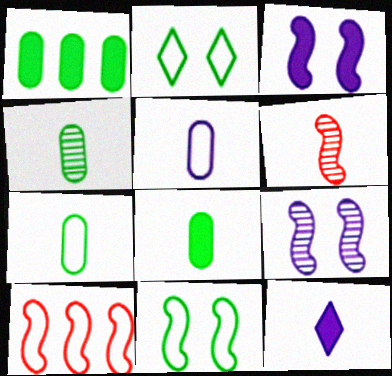[[2, 5, 10], 
[4, 7, 8], 
[6, 7, 12]]